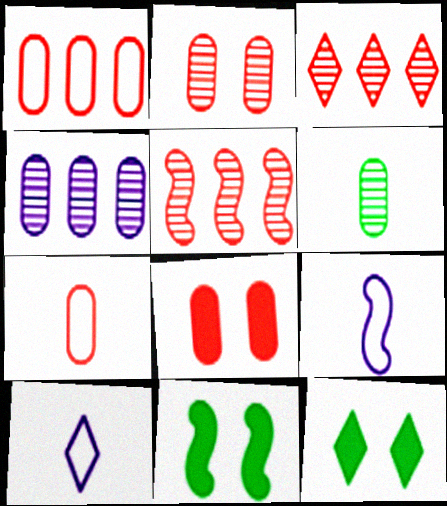[[2, 4, 6], 
[3, 10, 12], 
[5, 9, 11]]